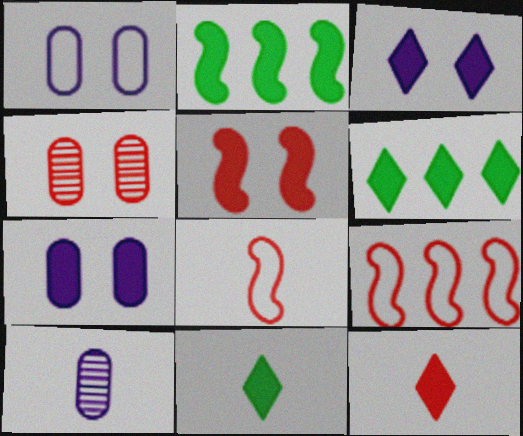[[2, 7, 12], 
[3, 6, 12], 
[4, 9, 12], 
[8, 10, 11]]